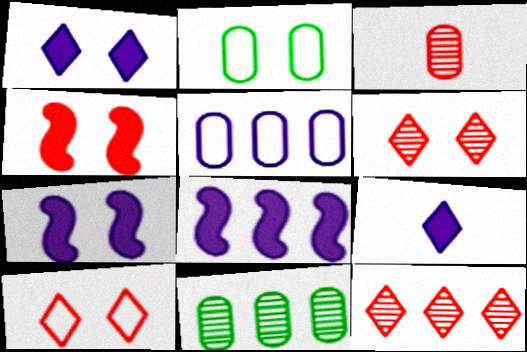[[2, 6, 7]]